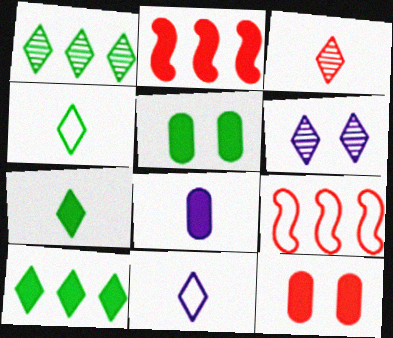[[1, 3, 6], 
[3, 7, 11], 
[3, 9, 12]]